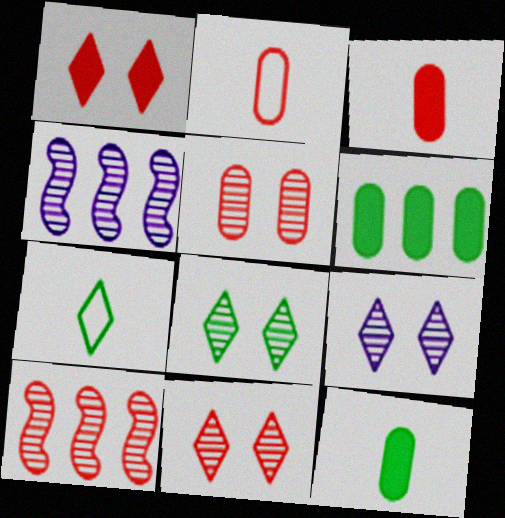[[1, 2, 10], 
[8, 9, 11]]